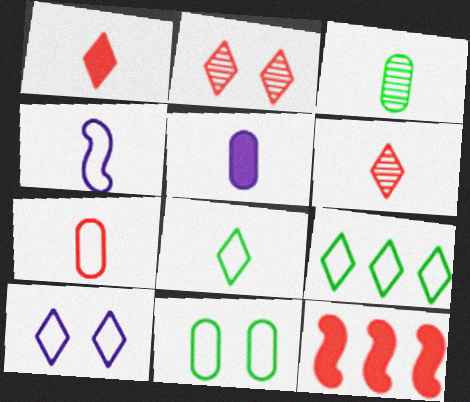[[1, 3, 4], 
[2, 7, 12], 
[3, 5, 7], 
[3, 10, 12], 
[4, 7, 8]]